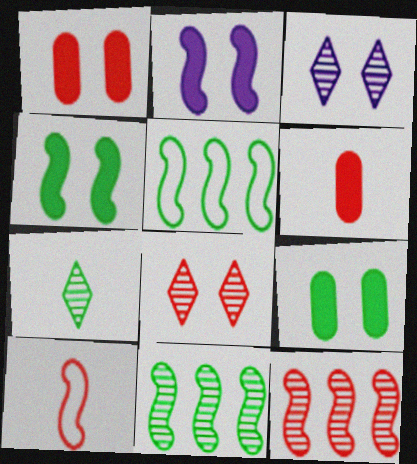[[2, 10, 11], 
[3, 5, 6], 
[5, 7, 9]]